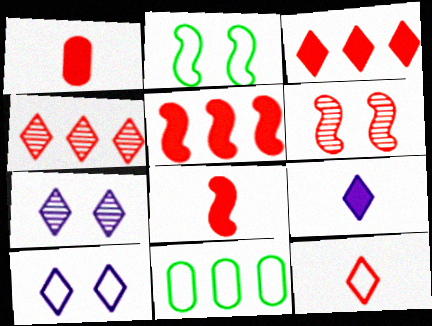[[6, 9, 11], 
[7, 8, 11]]